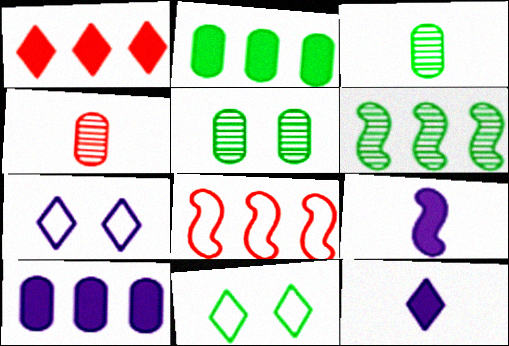[[5, 8, 12]]